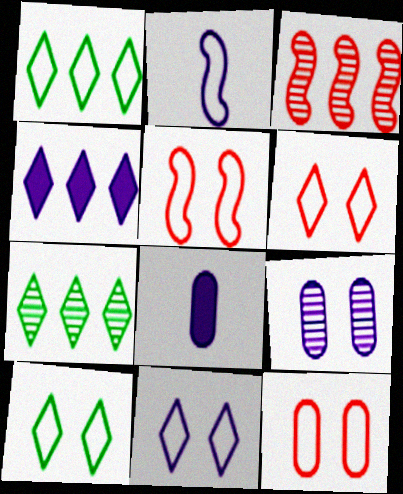[[1, 2, 12], 
[2, 4, 9], 
[3, 8, 10], 
[5, 6, 12], 
[5, 7, 8], 
[6, 10, 11]]